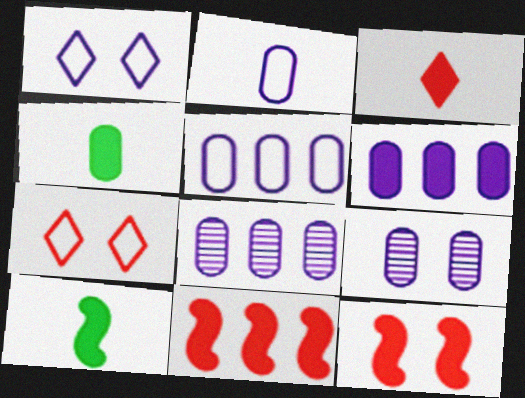[[2, 6, 9], 
[5, 6, 8], 
[7, 8, 10]]